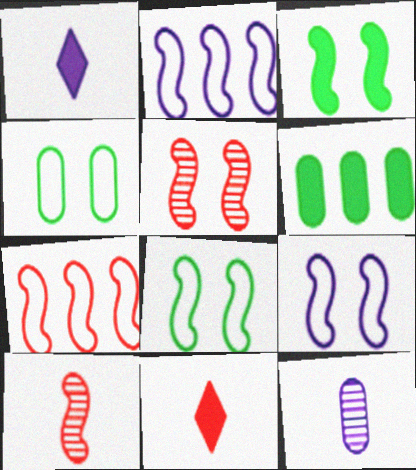[[2, 3, 10], 
[3, 5, 9]]